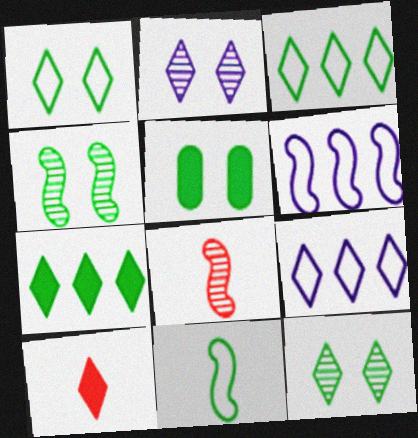[[1, 4, 5], 
[2, 3, 10], 
[5, 8, 9], 
[9, 10, 12]]